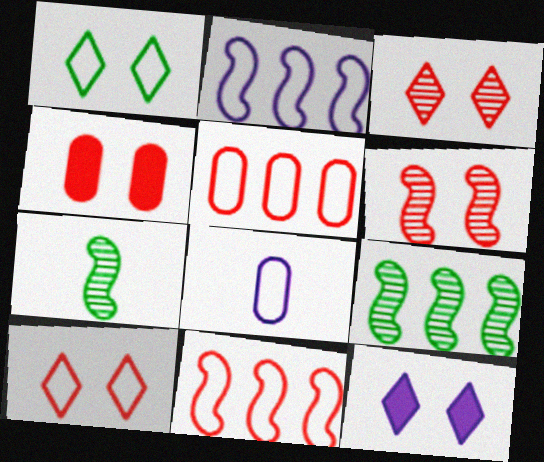[[1, 3, 12], 
[1, 8, 11], 
[4, 6, 10], 
[5, 7, 12]]